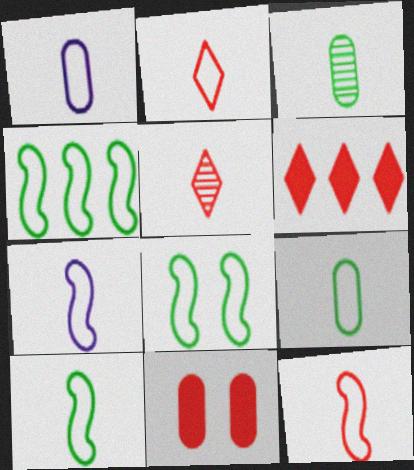[[1, 2, 10], 
[2, 7, 9], 
[4, 8, 10], 
[7, 10, 12]]